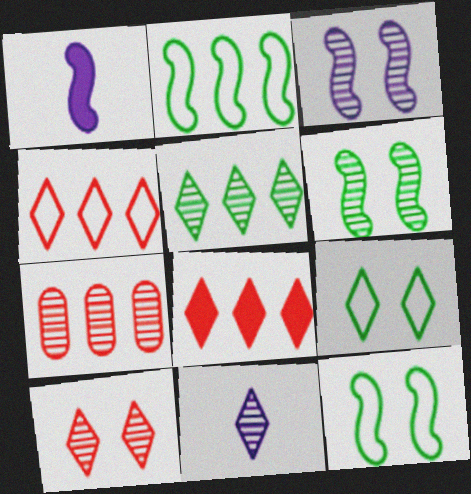[[1, 7, 9], 
[5, 10, 11], 
[6, 7, 11], 
[8, 9, 11]]